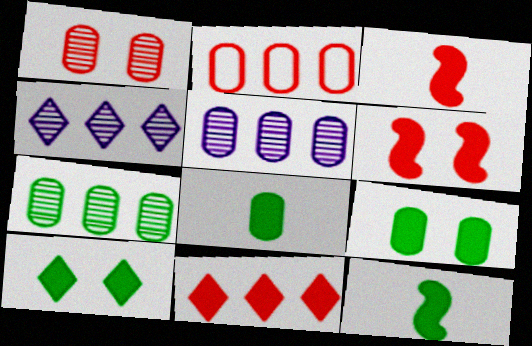[]